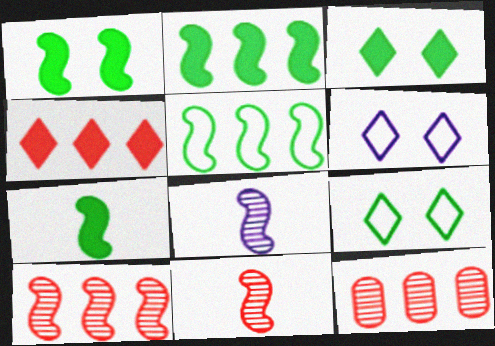[[1, 2, 7], 
[6, 7, 12]]